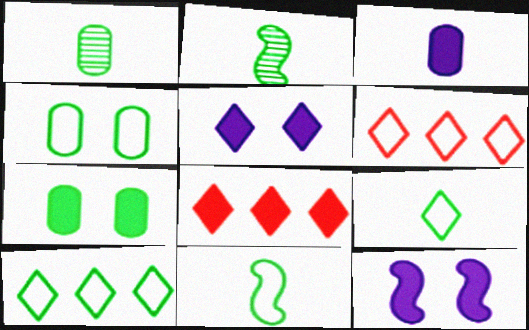[[1, 6, 12], 
[2, 7, 10], 
[4, 10, 11]]